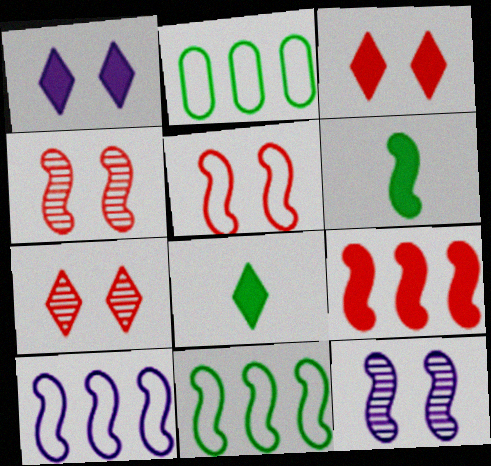[[4, 6, 10]]